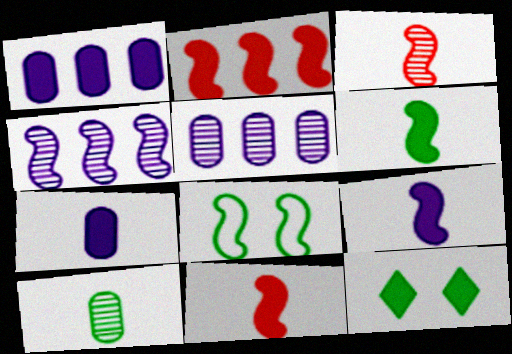[[1, 11, 12], 
[2, 7, 12], 
[4, 8, 11], 
[6, 9, 11]]